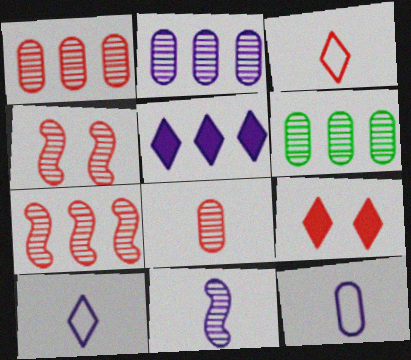[[1, 2, 6]]